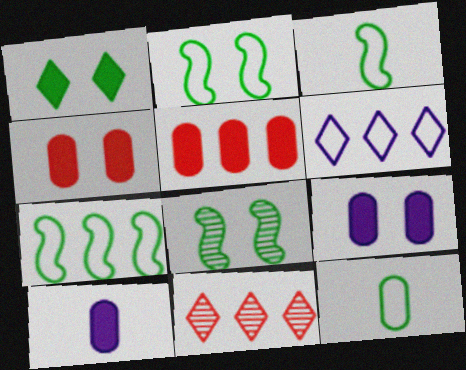[[2, 3, 7], 
[2, 10, 11], 
[3, 9, 11]]